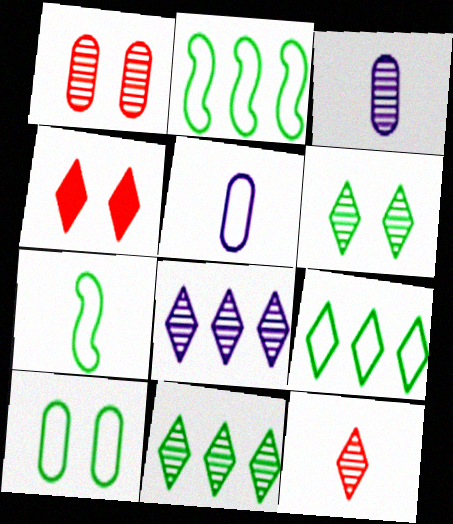[[2, 3, 4], 
[6, 8, 12], 
[7, 9, 10]]